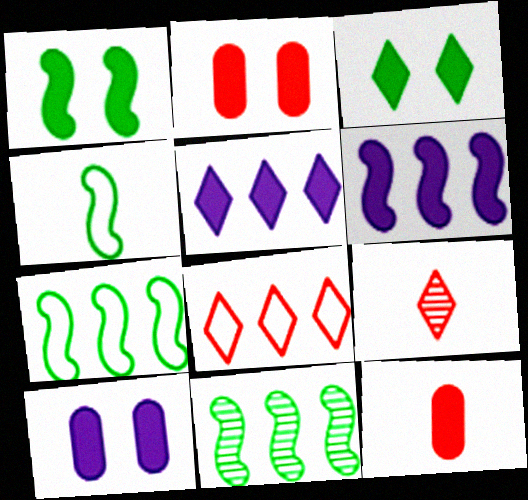[[1, 4, 11], 
[1, 5, 12], 
[3, 6, 12], 
[7, 9, 10]]